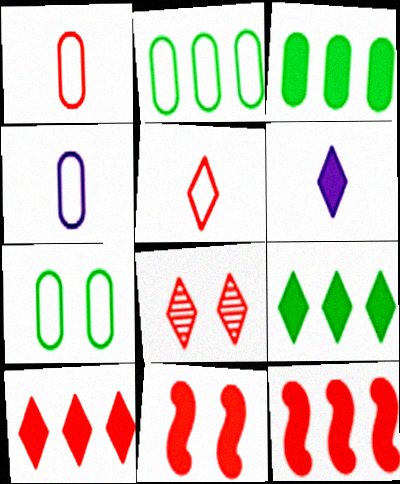[[1, 8, 12], 
[3, 6, 11], 
[5, 8, 10]]